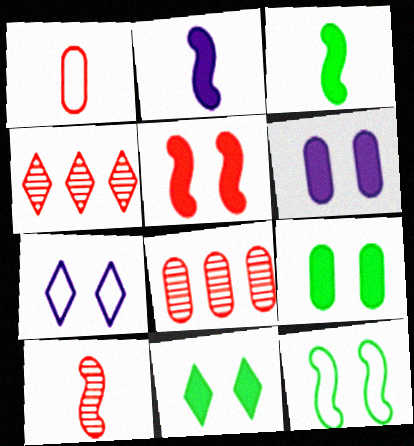[[1, 4, 5], 
[3, 7, 8], 
[5, 6, 11]]